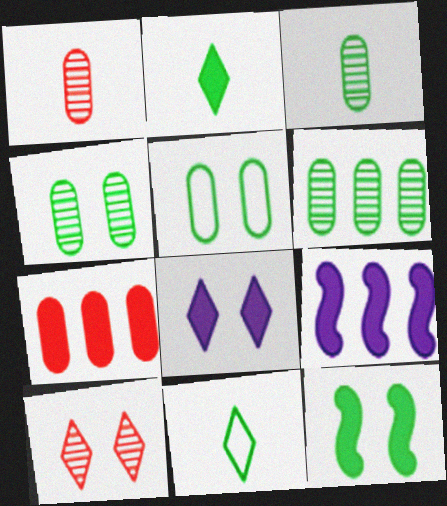[[3, 4, 6], 
[6, 11, 12]]